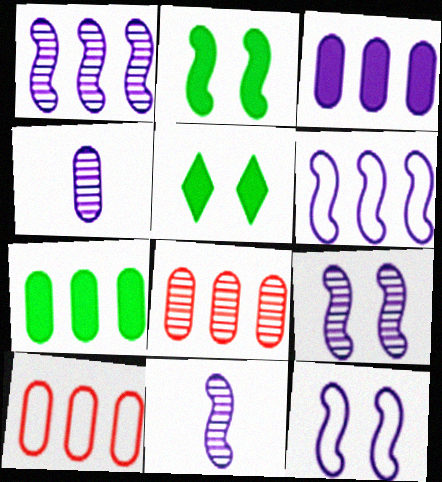[[1, 9, 11], 
[5, 10, 11]]